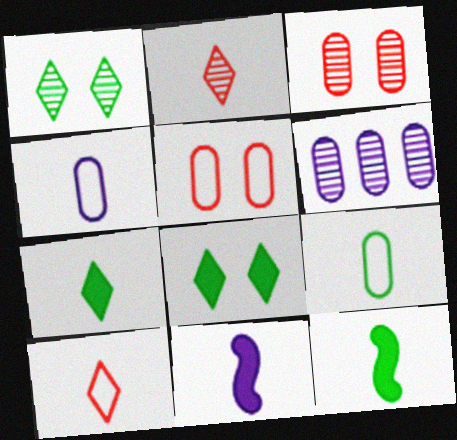[[2, 4, 12], 
[2, 9, 11]]